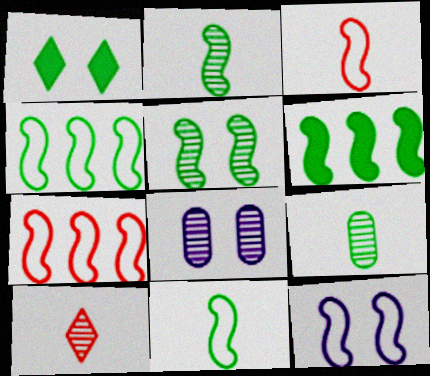[[1, 4, 9], 
[3, 4, 12], 
[5, 6, 11], 
[7, 11, 12]]